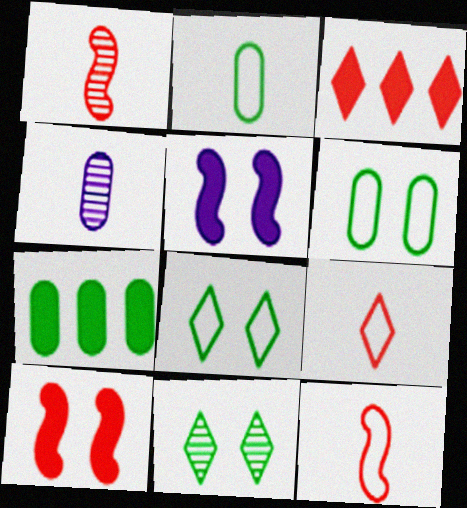[]